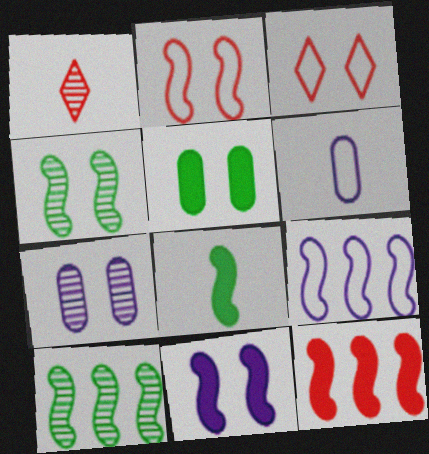[[1, 5, 9], 
[1, 6, 8], 
[1, 7, 10], 
[2, 4, 11], 
[8, 11, 12], 
[9, 10, 12]]